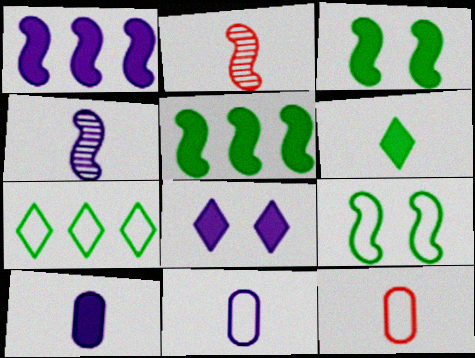[[1, 2, 9], 
[1, 8, 10], 
[2, 6, 11], 
[4, 6, 12]]